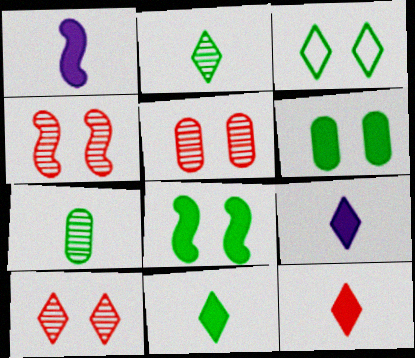[[4, 5, 10], 
[9, 11, 12]]